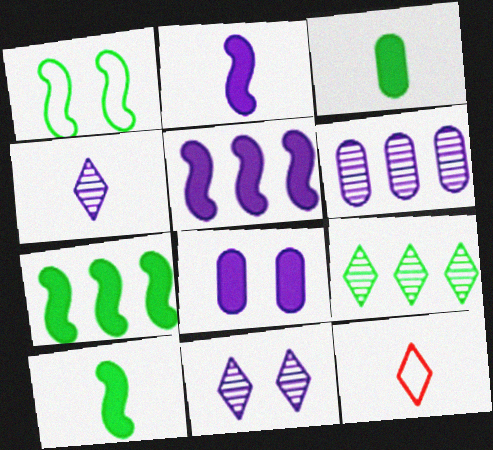[[1, 3, 9]]